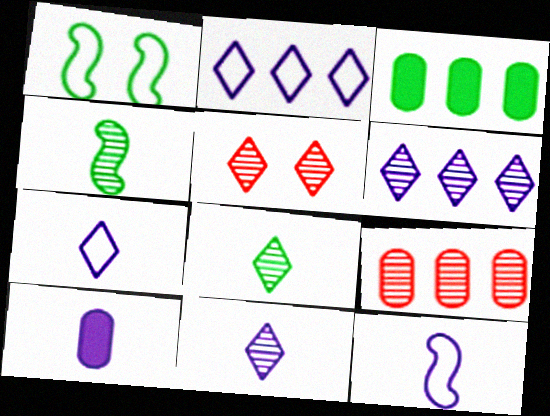[[1, 3, 8], 
[3, 5, 12], 
[5, 6, 8], 
[10, 11, 12]]